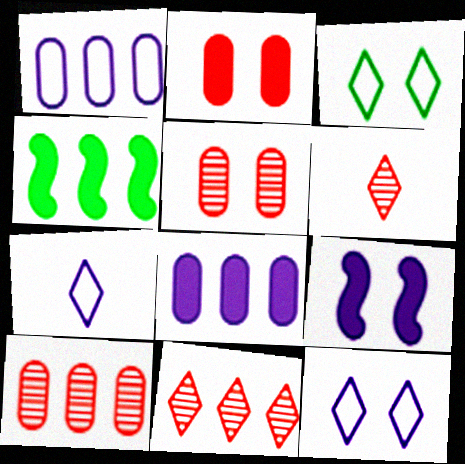[[1, 4, 11], 
[3, 5, 9], 
[4, 5, 7]]